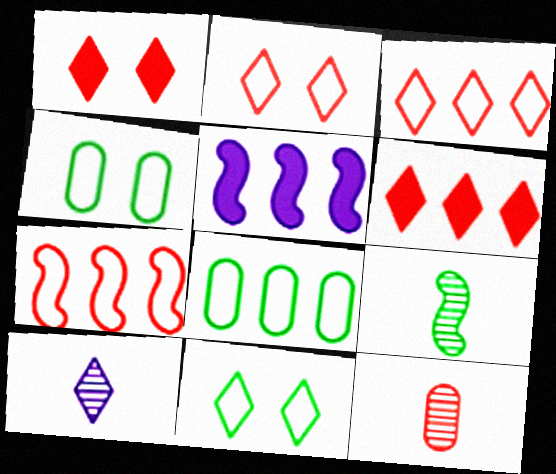[[1, 7, 12], 
[5, 11, 12], 
[6, 10, 11], 
[9, 10, 12]]